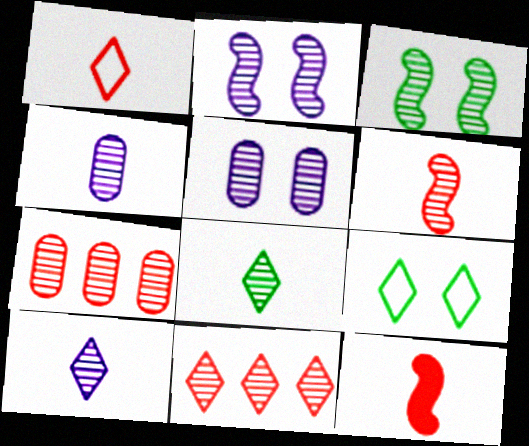[[2, 7, 8], 
[3, 4, 11], 
[3, 7, 10], 
[4, 6, 8]]